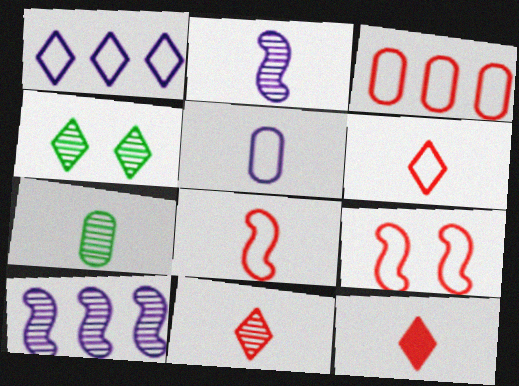[[1, 4, 12], 
[2, 7, 11], 
[3, 6, 9], 
[6, 11, 12]]